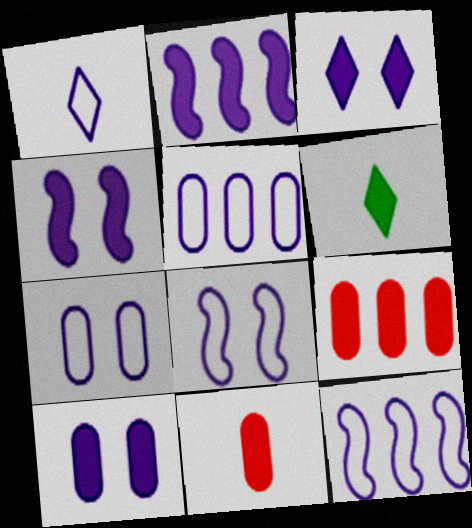[[1, 5, 8], 
[1, 7, 12], 
[3, 4, 10], 
[4, 6, 9]]